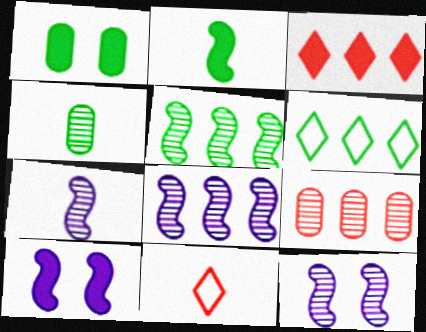[[1, 8, 11], 
[7, 8, 12]]